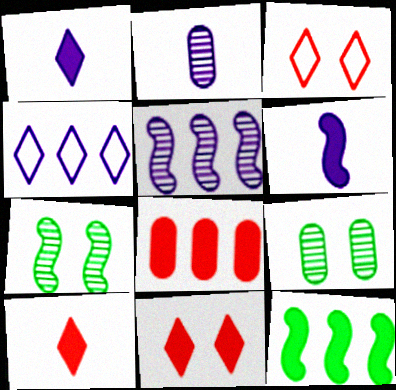[[2, 3, 12]]